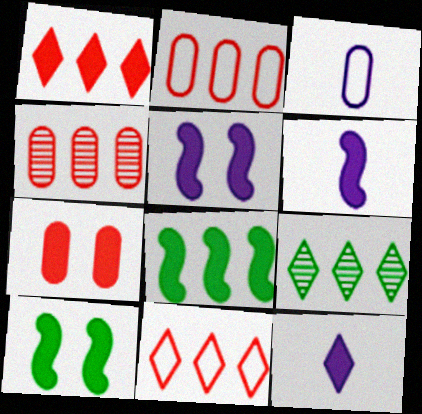[[7, 8, 12]]